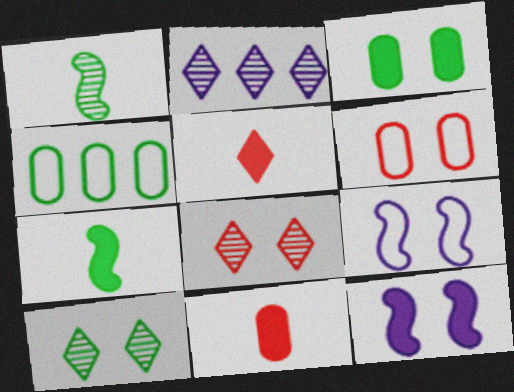[[2, 6, 7], 
[3, 8, 9], 
[4, 7, 10], 
[6, 10, 12]]